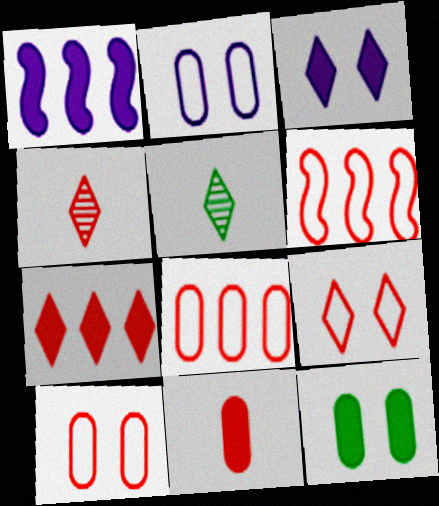[[1, 5, 10], 
[4, 7, 9]]